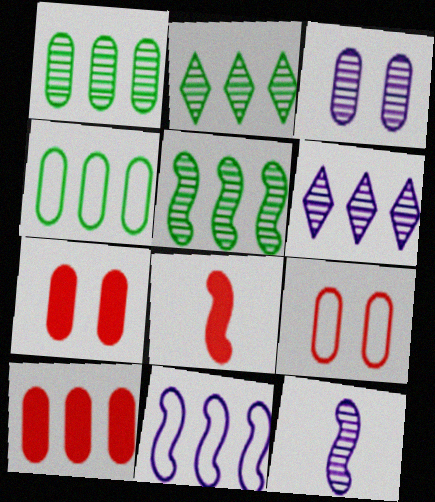[[1, 2, 5], 
[2, 10, 11], 
[3, 6, 12]]